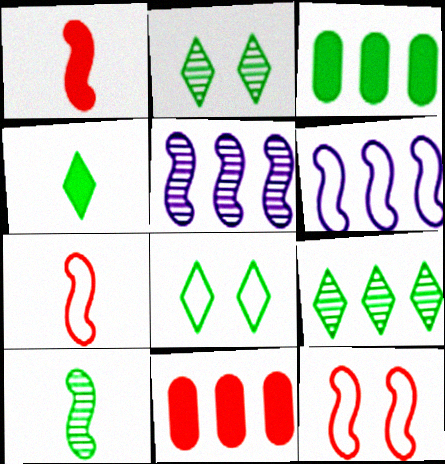[[3, 8, 10], 
[4, 8, 9], 
[6, 9, 11]]